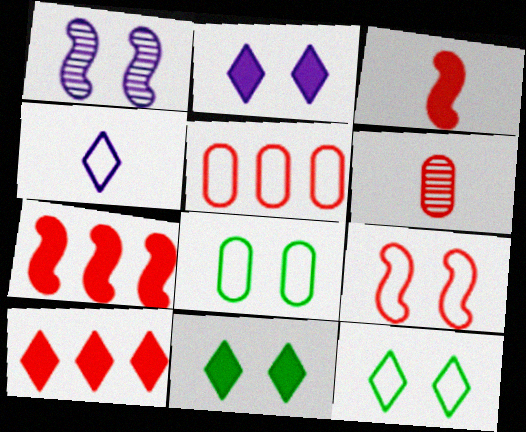[[6, 9, 10]]